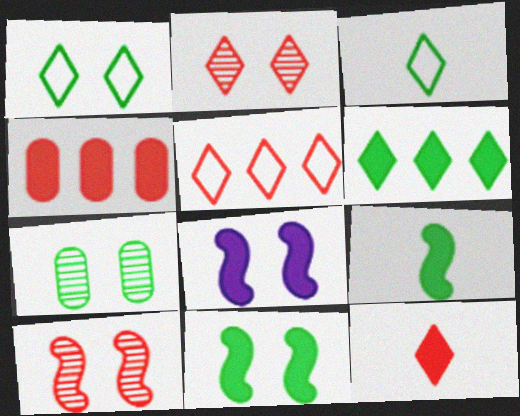[[1, 7, 11], 
[2, 5, 12]]